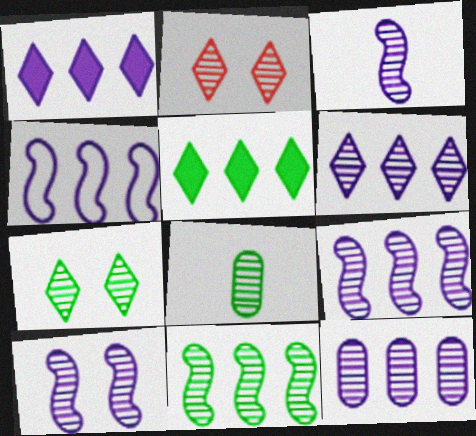[[1, 4, 12], 
[2, 8, 9], 
[3, 9, 10], 
[6, 9, 12], 
[7, 8, 11]]